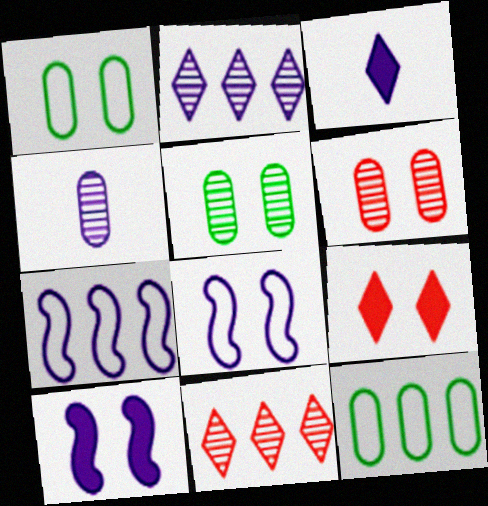[[5, 8, 9]]